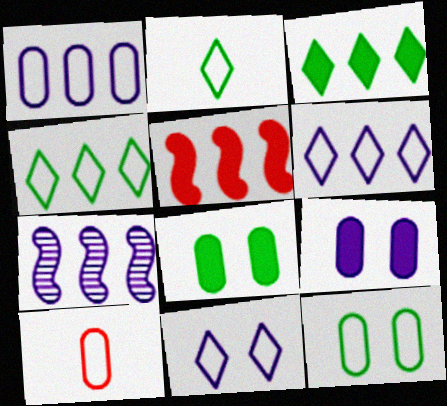[[1, 10, 12]]